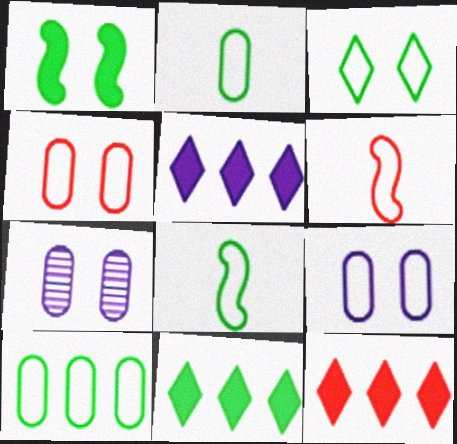[[3, 8, 10], 
[5, 11, 12], 
[6, 7, 11], 
[7, 8, 12]]